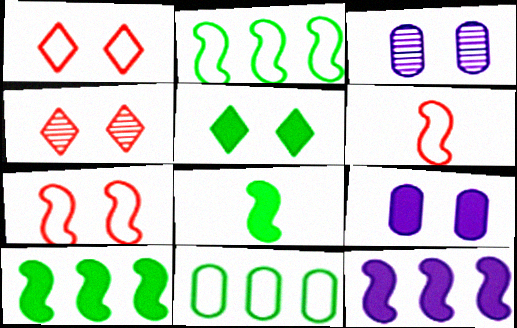[[3, 5, 7]]